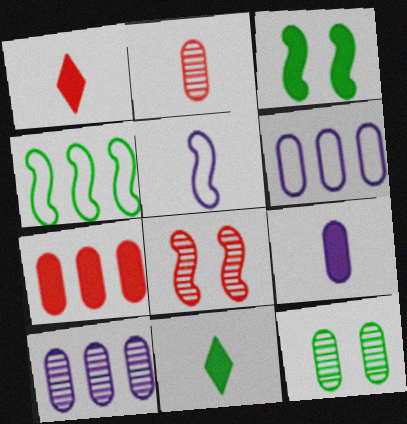[[2, 5, 11], 
[2, 10, 12], 
[4, 11, 12], 
[6, 8, 11]]